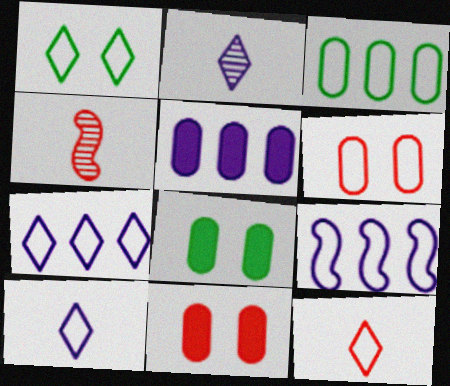[[1, 4, 5], 
[1, 7, 12], 
[4, 7, 8]]